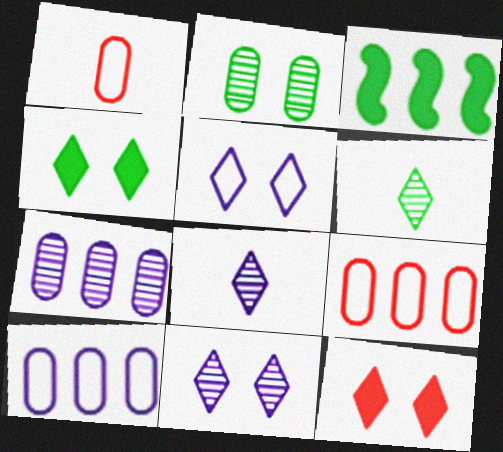[[1, 3, 11]]